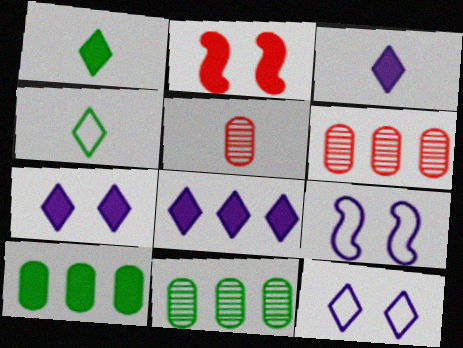[[1, 6, 9], 
[2, 3, 10], 
[3, 7, 8]]